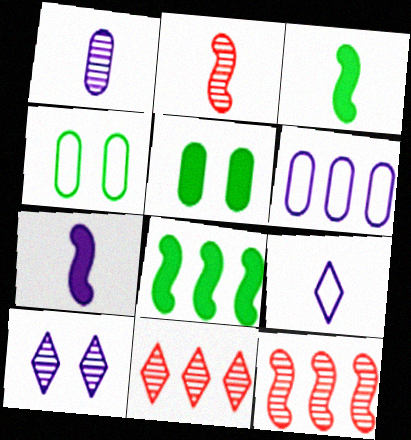[[1, 7, 9], 
[4, 7, 11], 
[5, 9, 12], 
[6, 7, 10], 
[6, 8, 11]]